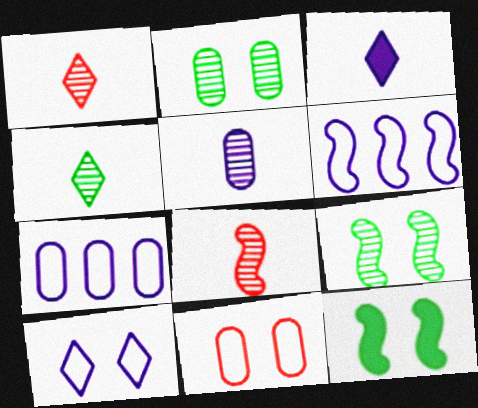[[1, 7, 12], 
[4, 5, 8], 
[6, 8, 12]]